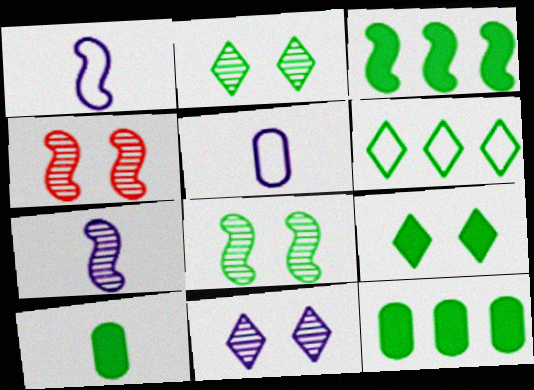[[1, 3, 4], 
[3, 9, 10], 
[6, 8, 10]]